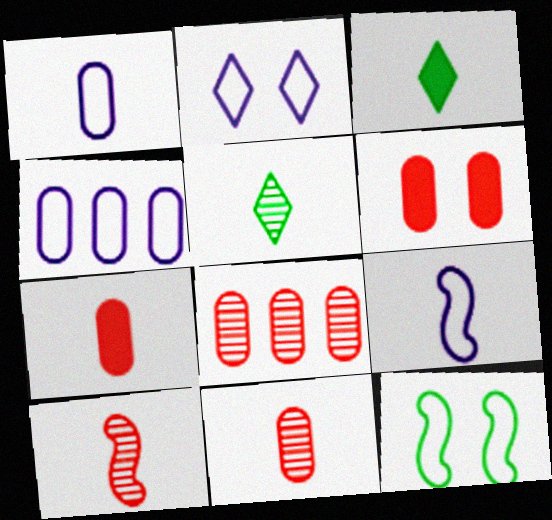[[1, 3, 10], 
[2, 4, 9], 
[3, 9, 11], 
[5, 7, 9]]